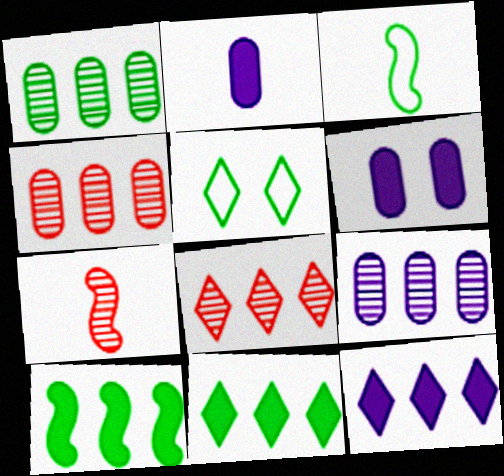[[1, 4, 9], 
[3, 6, 8]]